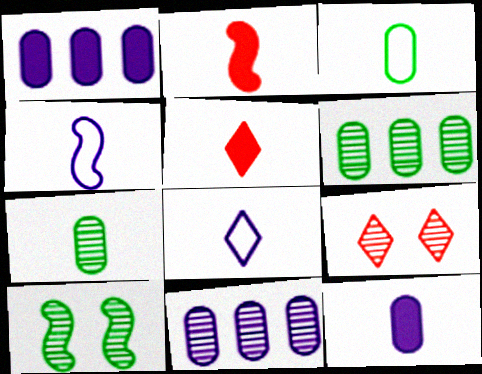[[2, 7, 8], 
[4, 5, 7]]